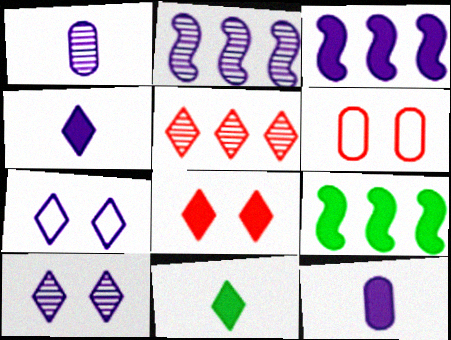[[1, 2, 10], 
[1, 3, 7], 
[2, 6, 11], 
[2, 7, 12], 
[5, 7, 11], 
[8, 9, 12]]